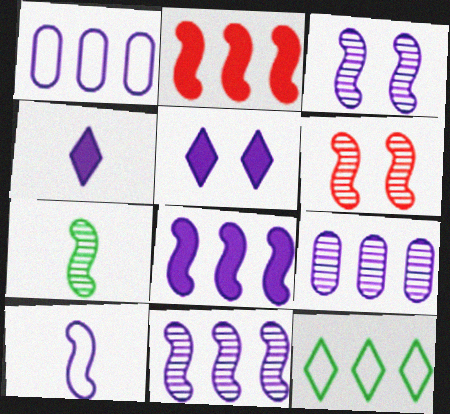[[1, 3, 4], 
[2, 9, 12], 
[3, 8, 10], 
[5, 9, 10], 
[6, 7, 11]]